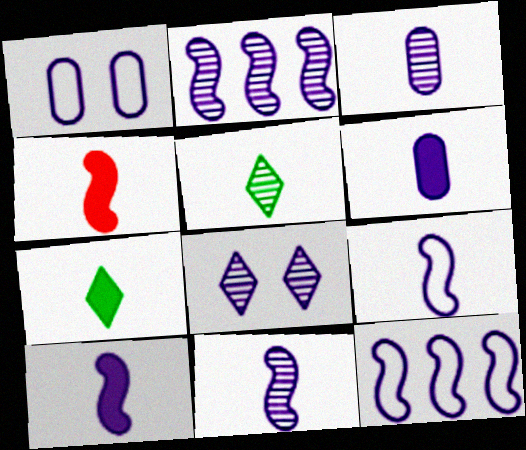[[2, 3, 8], 
[4, 6, 7], 
[6, 8, 12], 
[9, 10, 11]]